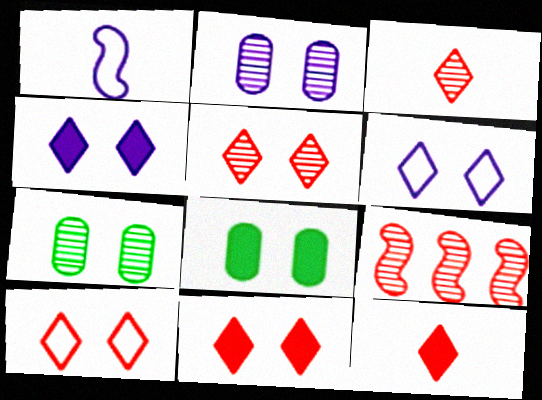[[5, 10, 11]]